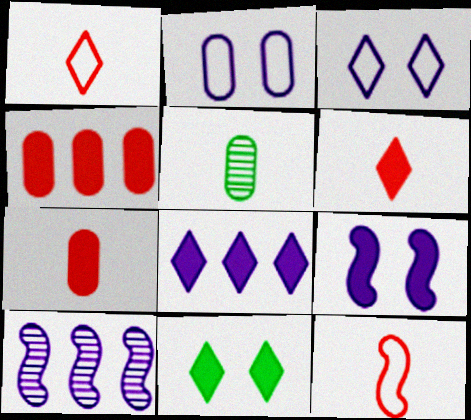[[2, 4, 5], 
[6, 8, 11]]